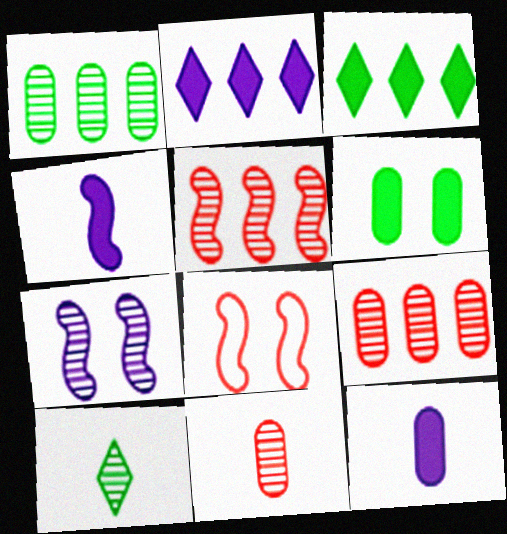[[7, 9, 10]]